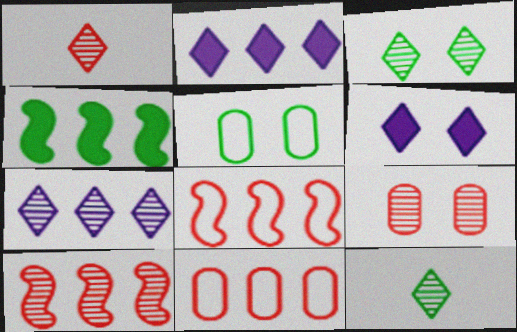[[1, 3, 7], 
[1, 9, 10], 
[4, 5, 12], 
[4, 7, 11]]